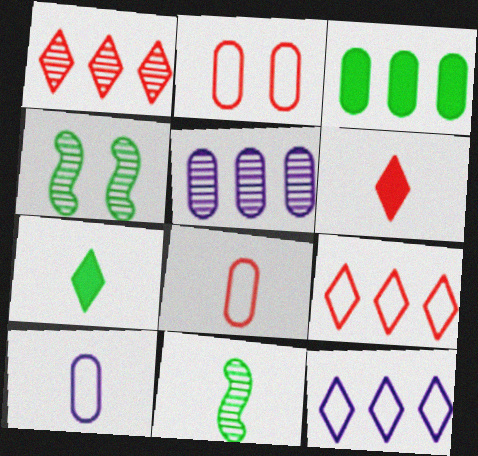[[6, 10, 11]]